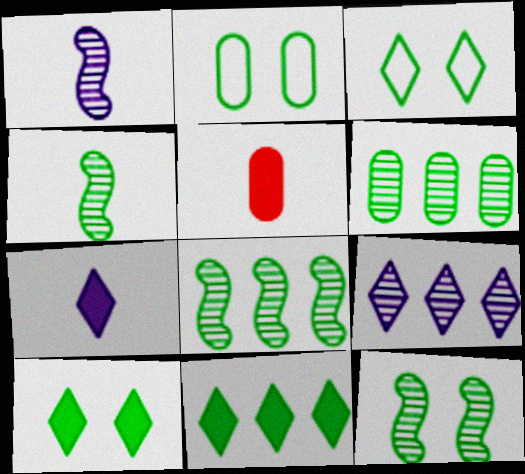[[2, 4, 11], 
[2, 10, 12], 
[4, 8, 12]]